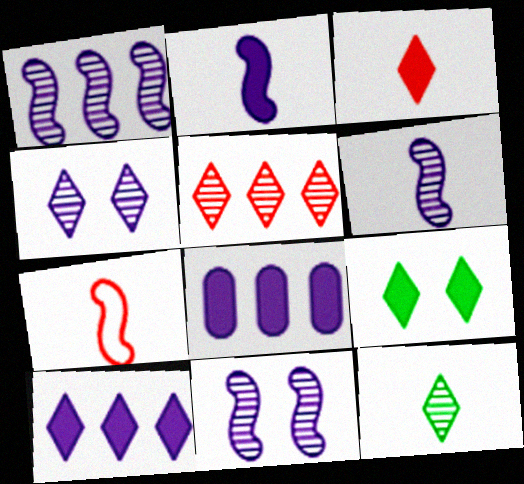[[1, 6, 11], 
[3, 9, 10], 
[4, 5, 12]]